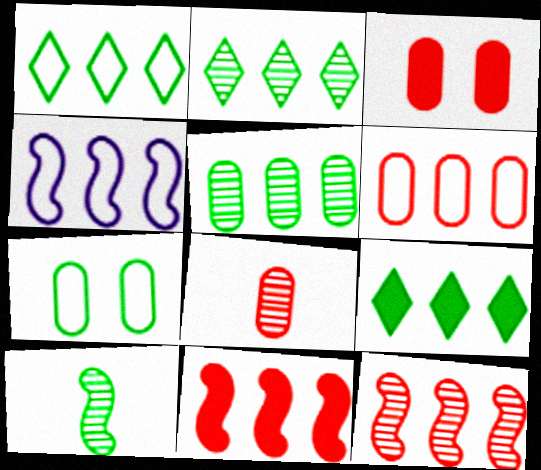[[1, 2, 9], 
[1, 4, 6], 
[3, 6, 8], 
[7, 9, 10]]